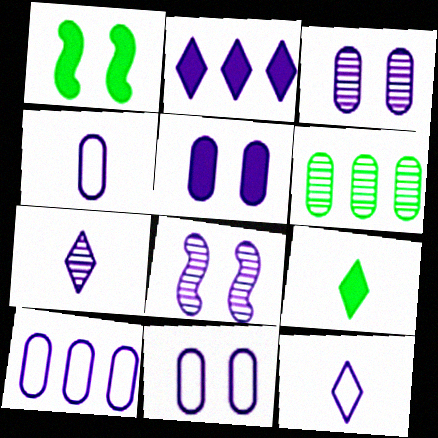[[2, 4, 8], 
[3, 5, 11], 
[4, 10, 11]]